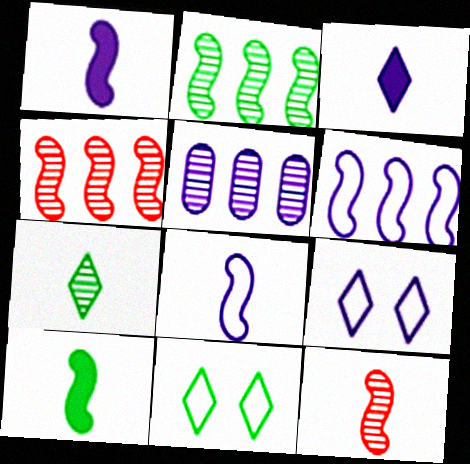[[1, 5, 9], 
[8, 10, 12]]